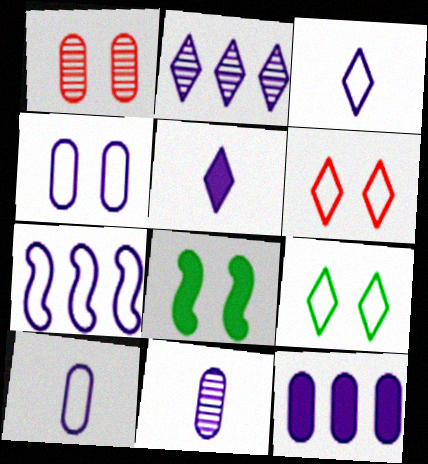[[2, 7, 12], 
[3, 4, 7], 
[4, 11, 12]]